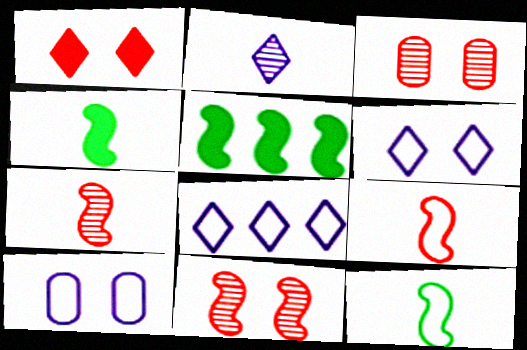[[3, 4, 8]]